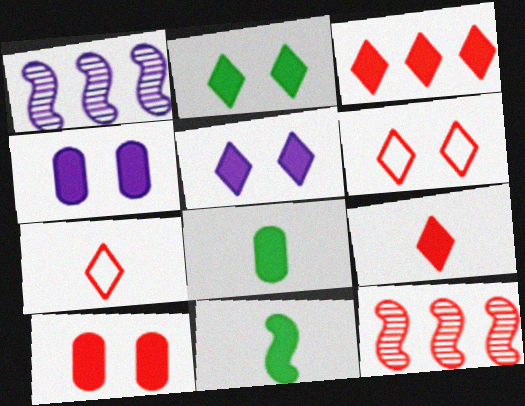[[1, 6, 8], 
[3, 4, 11], 
[7, 10, 12]]